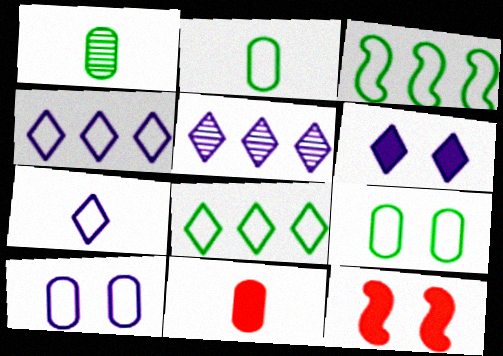[[1, 4, 12], 
[2, 5, 12], 
[5, 6, 7]]